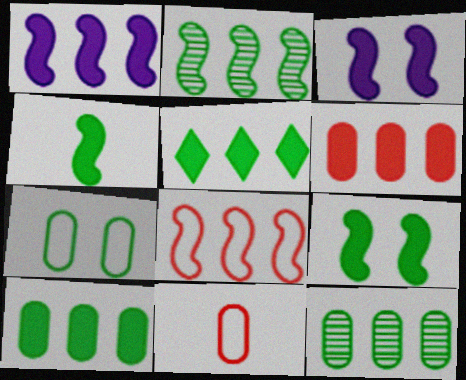[[1, 2, 8], 
[1, 5, 6]]